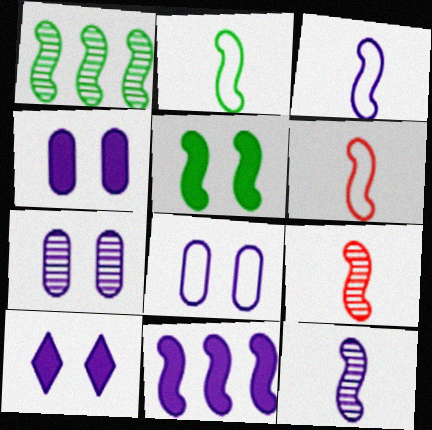[[1, 2, 5], 
[2, 3, 6], 
[4, 7, 8]]